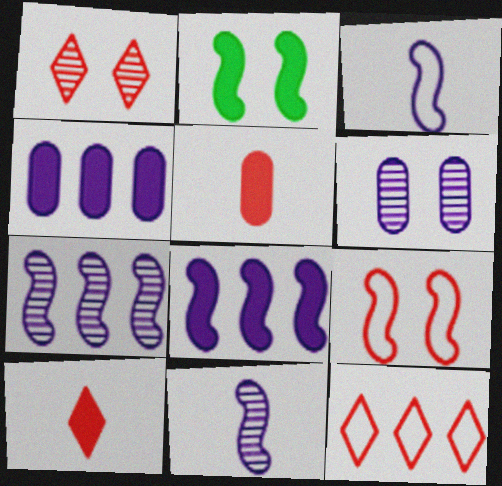[[1, 10, 12], 
[2, 4, 10]]